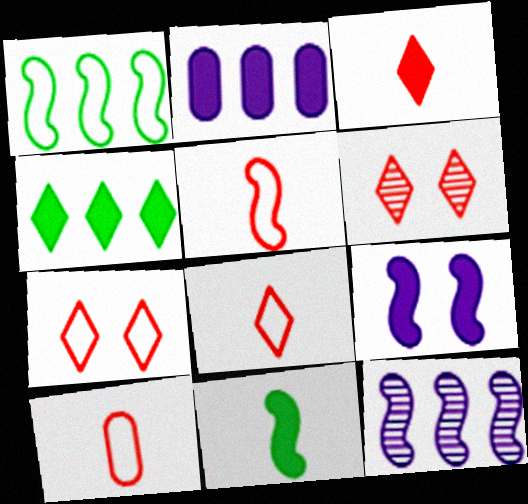[[5, 8, 10]]